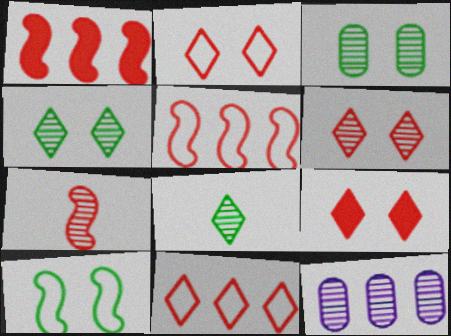[[2, 6, 9], 
[4, 7, 12]]